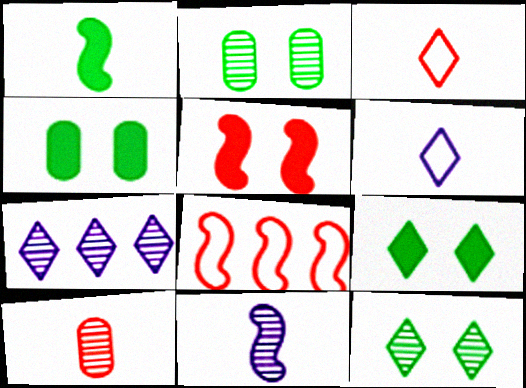[[1, 6, 10], 
[3, 7, 9]]